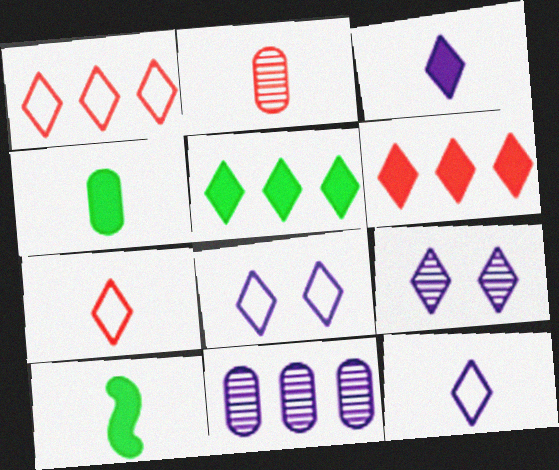[[2, 10, 12], 
[5, 7, 9]]